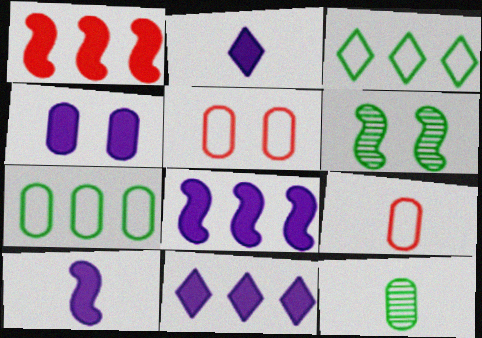[[2, 4, 8], 
[4, 10, 11], 
[6, 9, 11]]